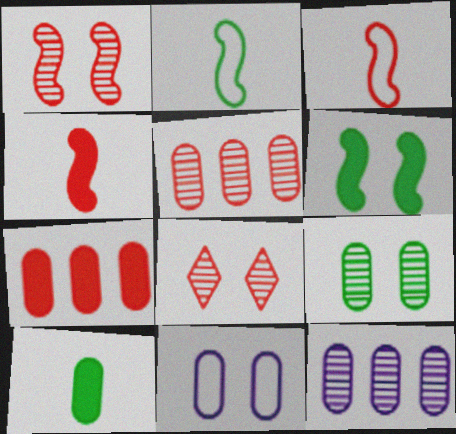[[3, 7, 8], 
[5, 10, 11], 
[6, 8, 11]]